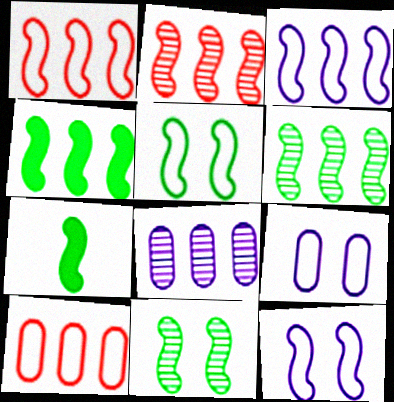[[2, 3, 4], 
[2, 7, 12], 
[5, 6, 7]]